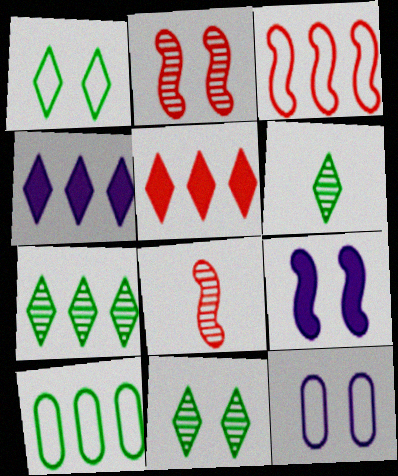[[6, 7, 11]]